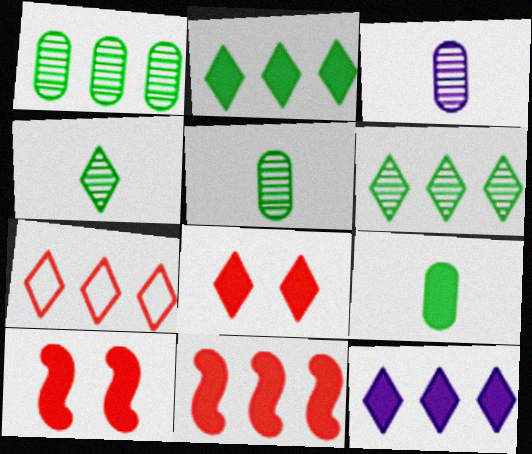[[6, 7, 12], 
[9, 10, 12]]